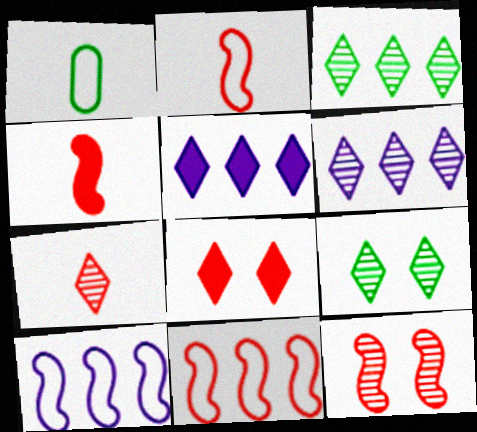[[1, 5, 12], 
[4, 11, 12], 
[6, 7, 9]]